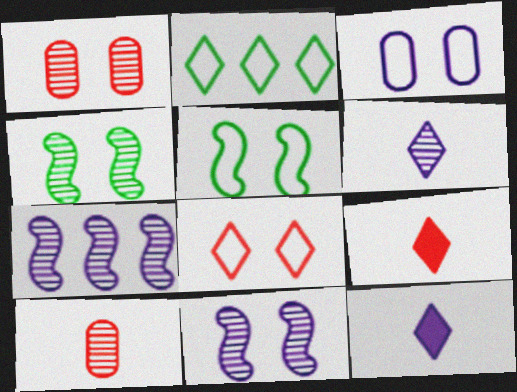[[3, 5, 8], 
[3, 7, 12]]